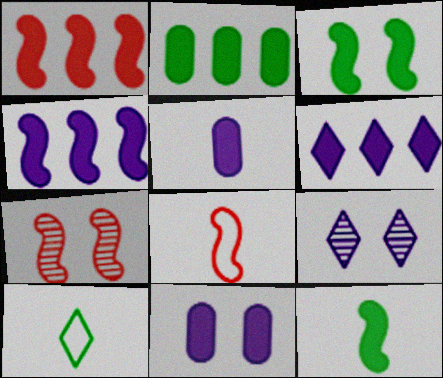[[1, 2, 6], 
[1, 7, 8], 
[2, 8, 9]]